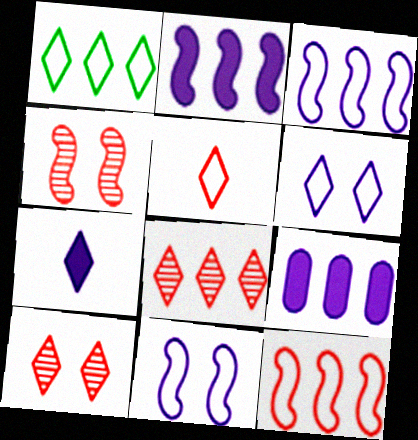[[1, 5, 6], 
[1, 7, 10]]